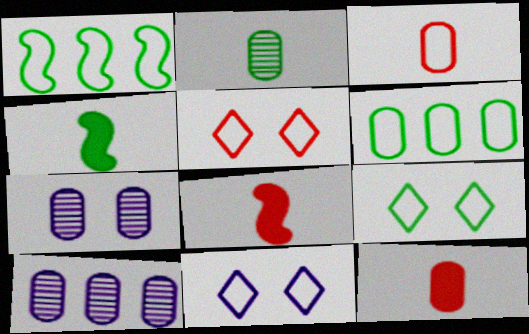[[1, 3, 11], 
[4, 5, 10], 
[5, 9, 11], 
[6, 7, 12], 
[8, 9, 10]]